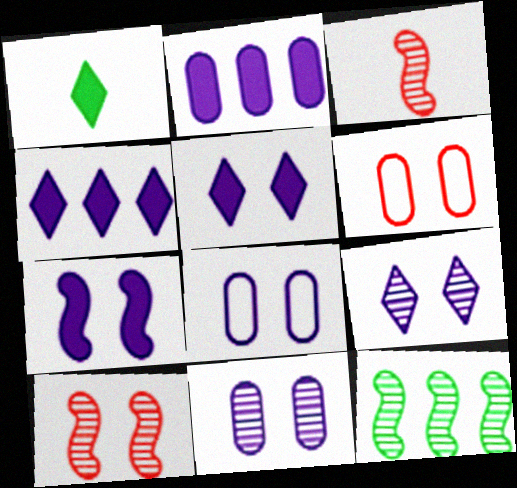[[7, 8, 9]]